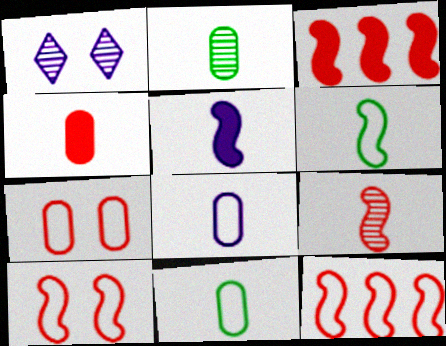[[1, 3, 11], 
[2, 4, 8], 
[3, 9, 10], 
[5, 6, 9]]